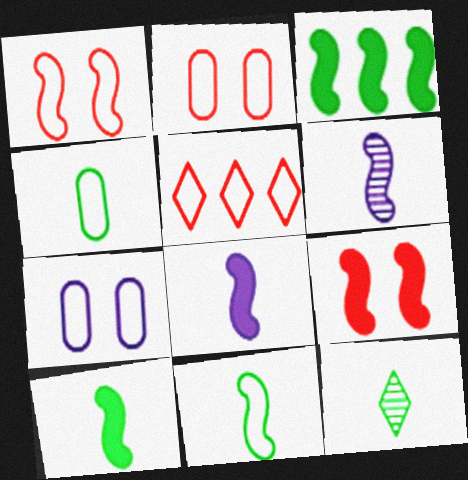[[1, 3, 6], 
[3, 8, 9], 
[4, 10, 12], 
[5, 7, 11]]